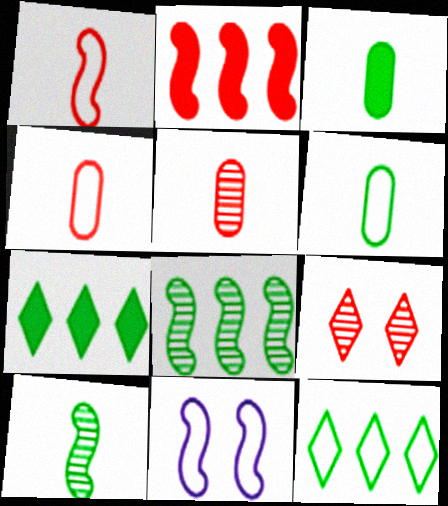[[2, 4, 9], 
[2, 10, 11], 
[4, 11, 12], 
[5, 7, 11]]